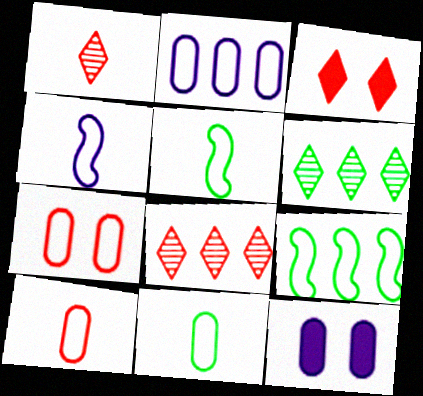[[1, 9, 12], 
[2, 7, 11], 
[5, 8, 12]]